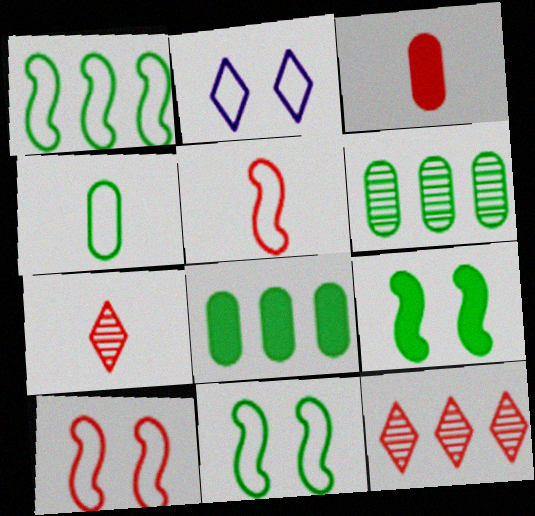[[3, 5, 7], 
[3, 10, 12]]